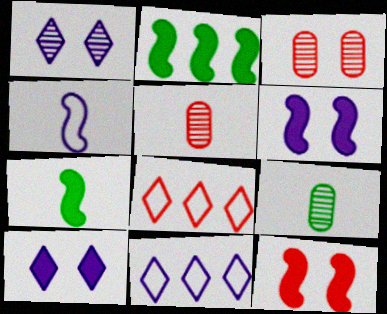[[3, 7, 11], 
[5, 8, 12], 
[6, 8, 9], 
[9, 11, 12]]